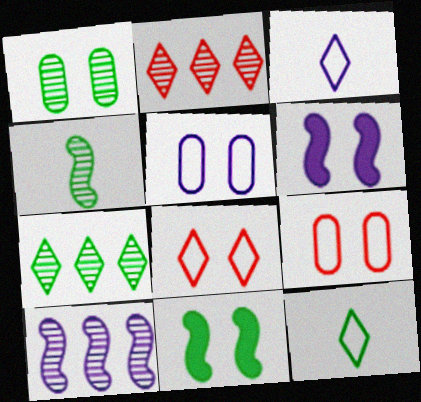[[1, 4, 7], 
[1, 6, 8]]